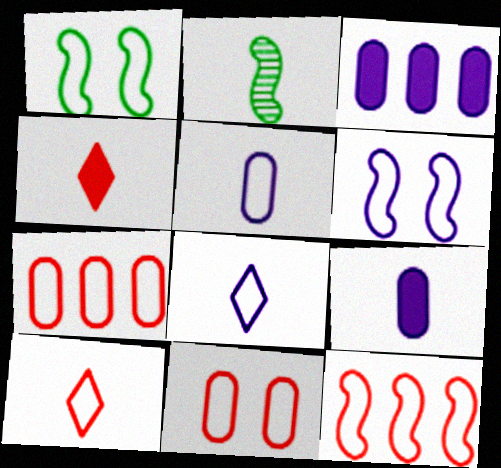[[1, 7, 8], 
[2, 4, 5], 
[2, 9, 10], 
[10, 11, 12]]